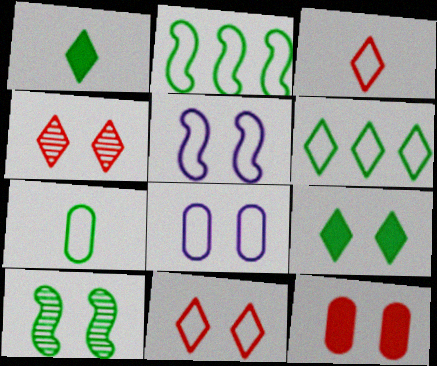[[2, 3, 8]]